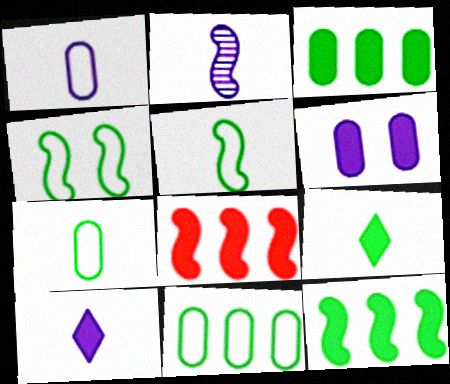[[1, 2, 10], 
[2, 4, 8], 
[6, 8, 9]]